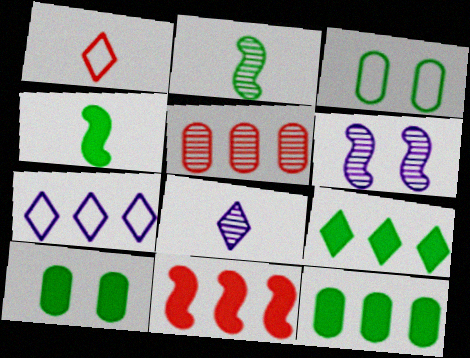[[1, 6, 12], 
[2, 3, 9], 
[3, 8, 11], 
[4, 9, 10]]